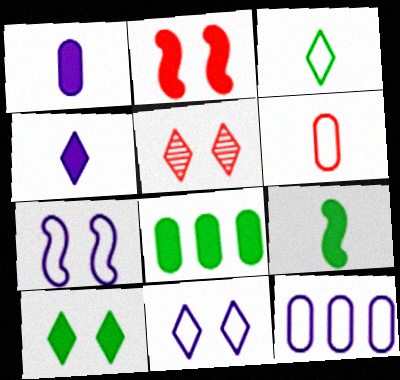[[2, 4, 8], 
[5, 9, 12], 
[5, 10, 11], 
[8, 9, 10]]